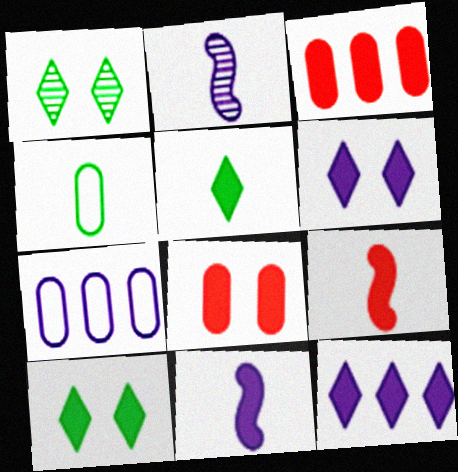[[1, 7, 9], 
[2, 6, 7], 
[3, 10, 11]]